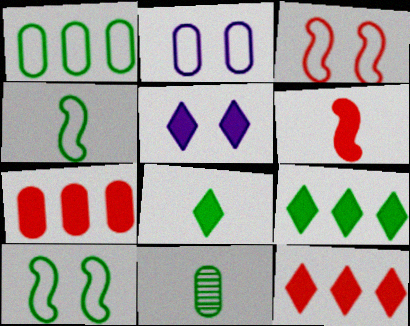[[2, 7, 11], 
[4, 8, 11], 
[5, 8, 12], 
[9, 10, 11]]